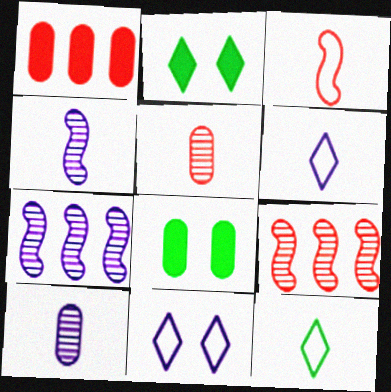[[6, 8, 9]]